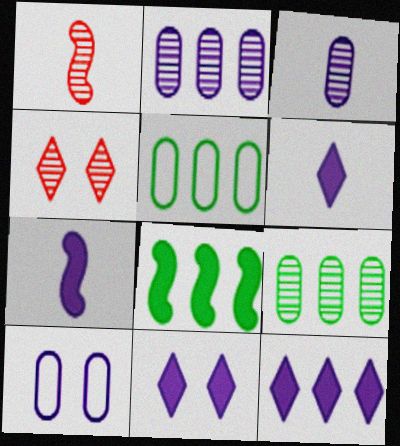[[1, 5, 11], 
[4, 5, 7], 
[6, 11, 12]]